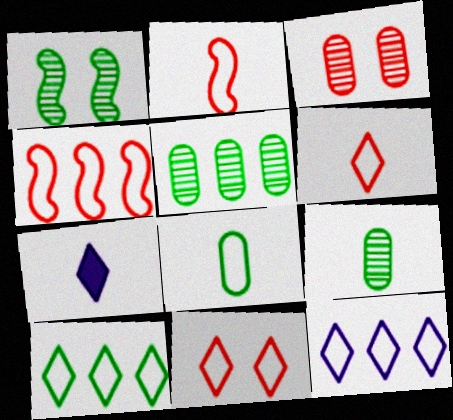[[2, 7, 9]]